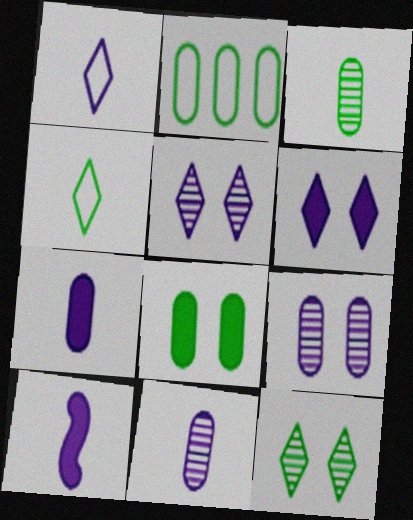[[1, 10, 11], 
[2, 3, 8]]